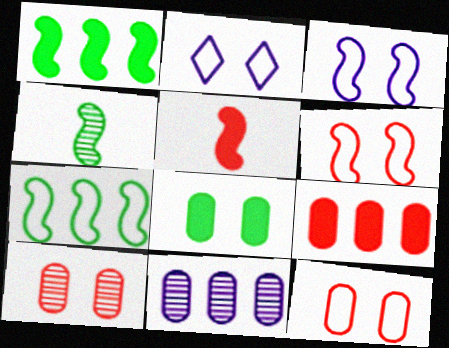[[2, 4, 9]]